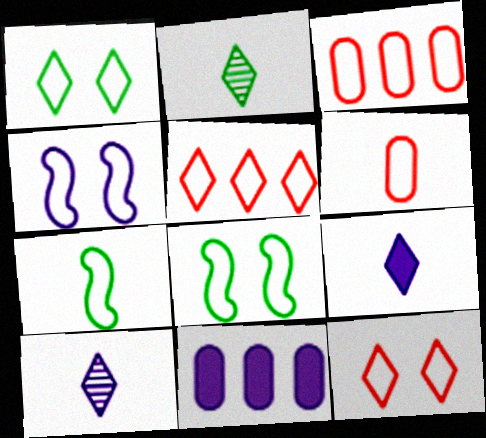[[4, 10, 11]]